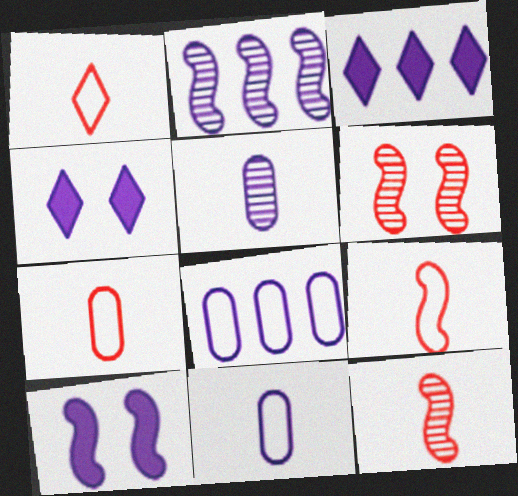[[1, 7, 9], 
[2, 3, 8], 
[2, 4, 11]]